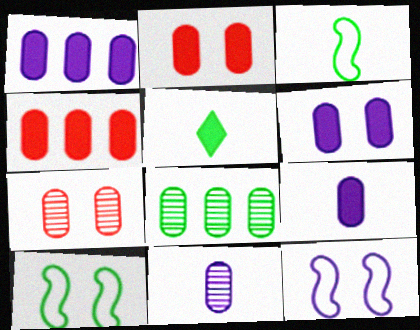[[1, 6, 9], 
[5, 8, 10], 
[7, 8, 11]]